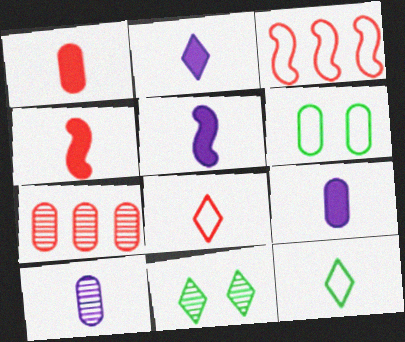[[2, 5, 9], 
[3, 9, 11], 
[4, 10, 12], 
[6, 7, 9]]